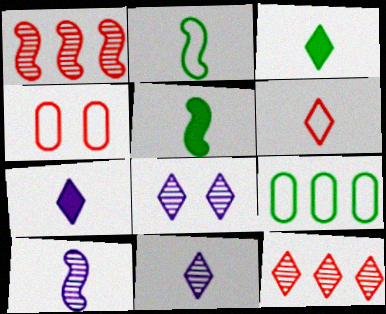[[3, 6, 11]]